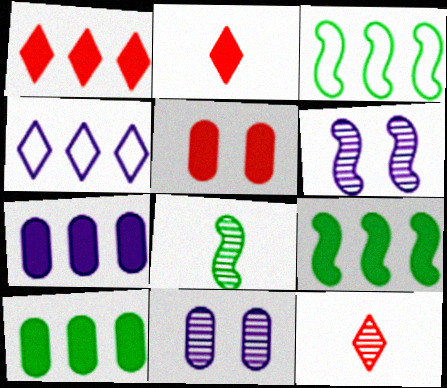[[1, 7, 9], 
[2, 3, 11], 
[4, 5, 8]]